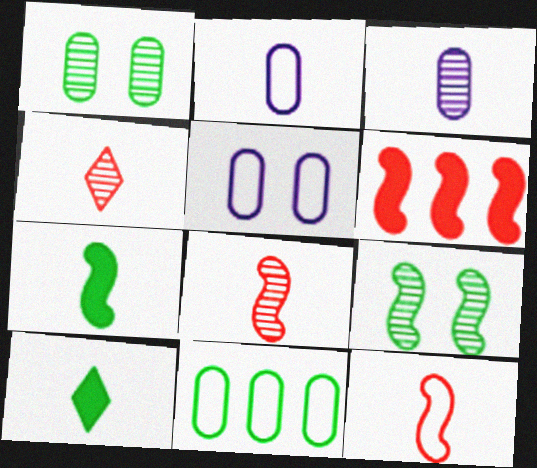[[2, 4, 7], 
[2, 8, 10], 
[3, 10, 12], 
[9, 10, 11]]